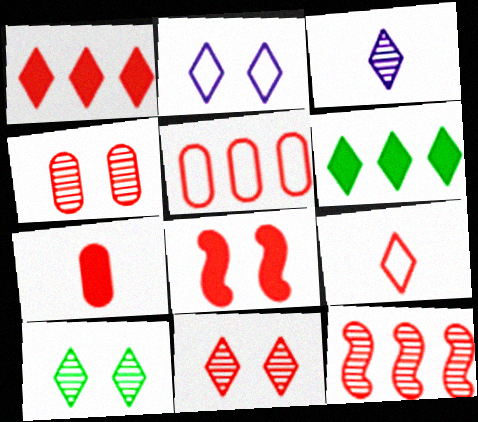[[1, 5, 12], 
[1, 7, 8], 
[1, 9, 11], 
[4, 5, 7]]